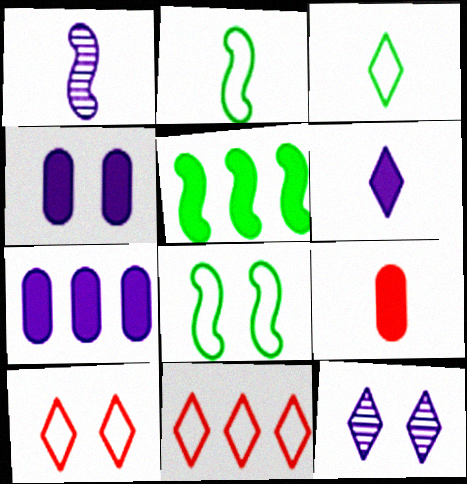[[1, 3, 9]]